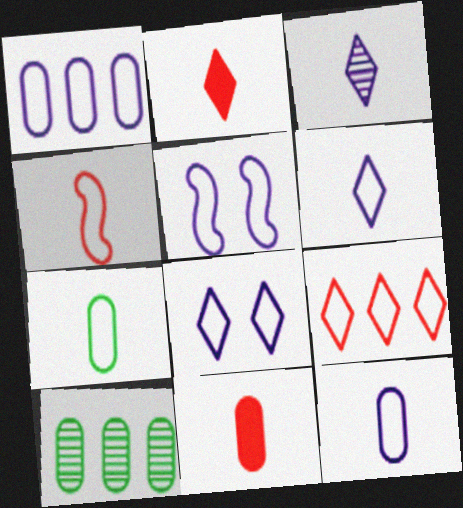[[1, 5, 6], 
[2, 5, 10], 
[4, 6, 7], 
[5, 7, 9]]